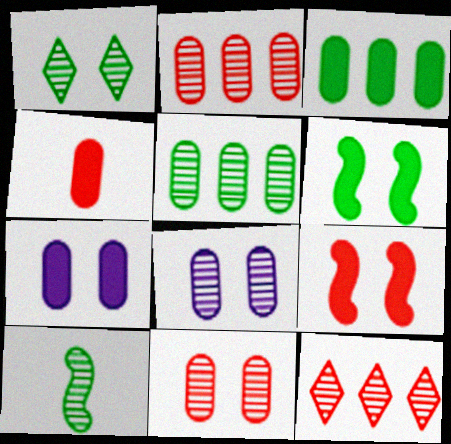[[1, 5, 10], 
[3, 4, 7], 
[8, 10, 12]]